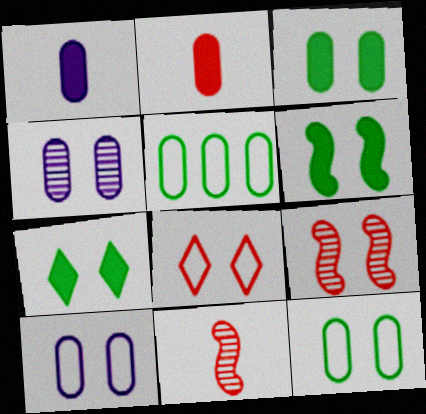[[2, 4, 5], 
[3, 6, 7], 
[4, 6, 8], 
[7, 9, 10]]